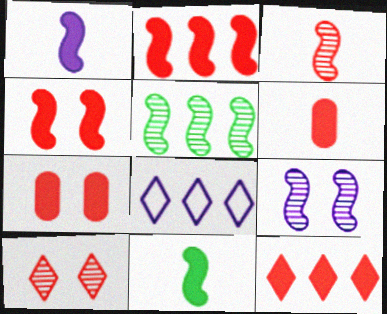[[3, 5, 9], 
[4, 6, 12]]